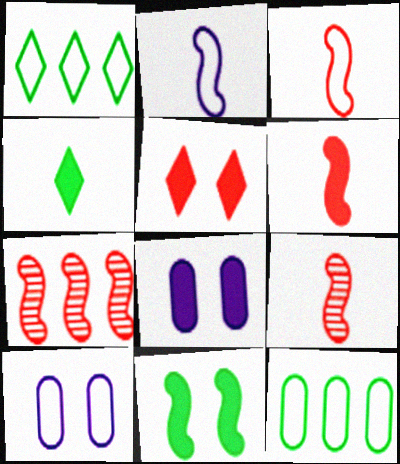[[1, 3, 10], 
[1, 8, 9], 
[2, 7, 11], 
[3, 6, 9], 
[4, 7, 10], 
[5, 8, 11]]